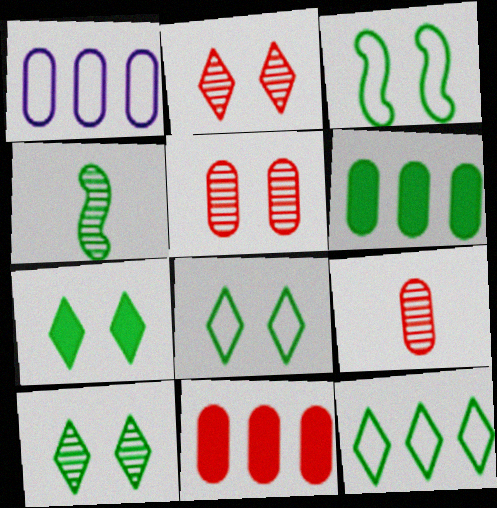[[4, 6, 8], 
[7, 8, 10]]